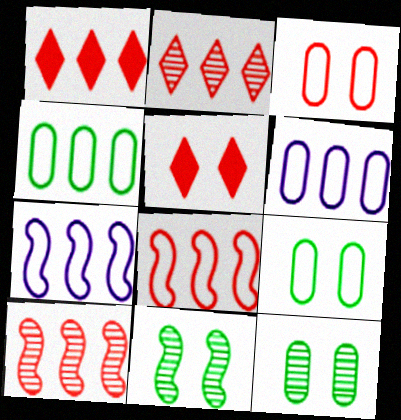[]